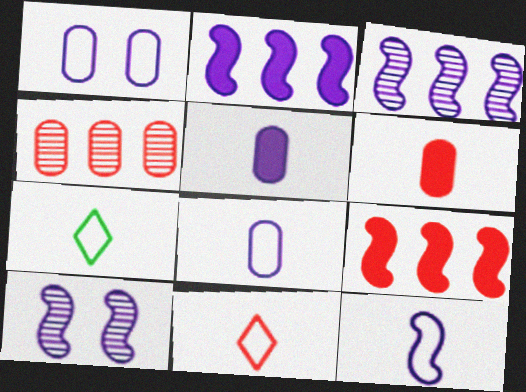[[2, 10, 12]]